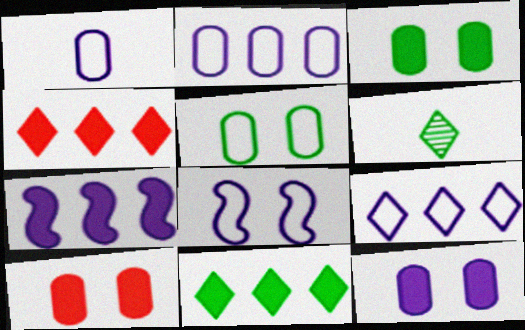[[1, 8, 9], 
[3, 10, 12]]